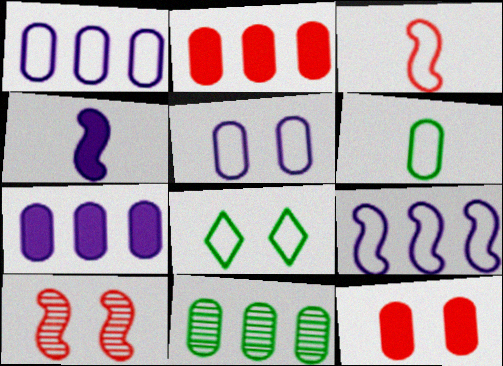[[1, 2, 11], 
[1, 3, 8]]